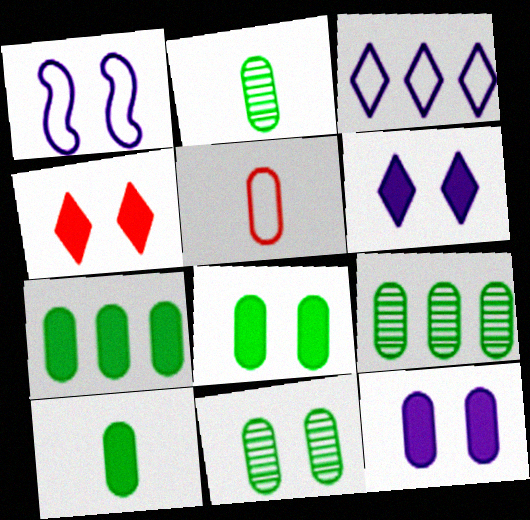[[1, 4, 11], 
[2, 9, 11], 
[5, 9, 12], 
[7, 8, 10]]